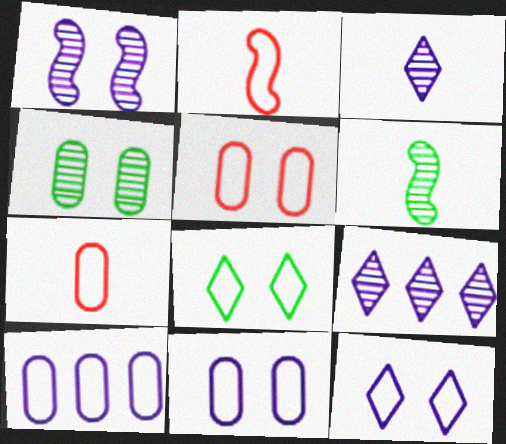[[2, 8, 10]]